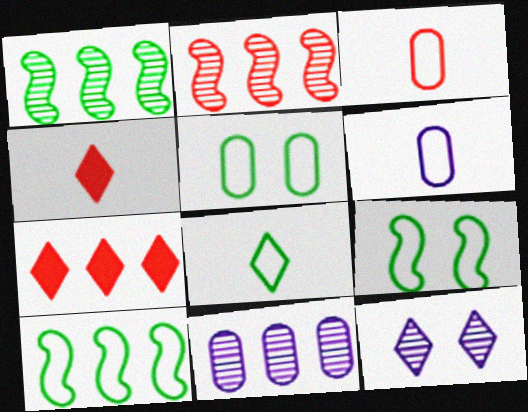[[4, 9, 11], 
[5, 8, 10], 
[7, 8, 12], 
[7, 10, 11]]